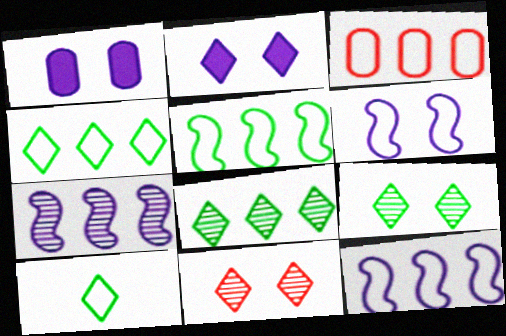[[3, 4, 12], 
[3, 6, 10]]